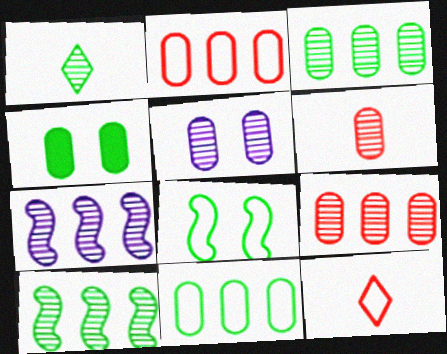[[3, 5, 6], 
[4, 7, 12]]